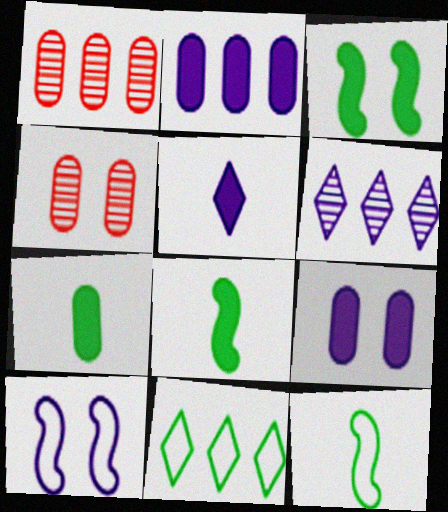[]